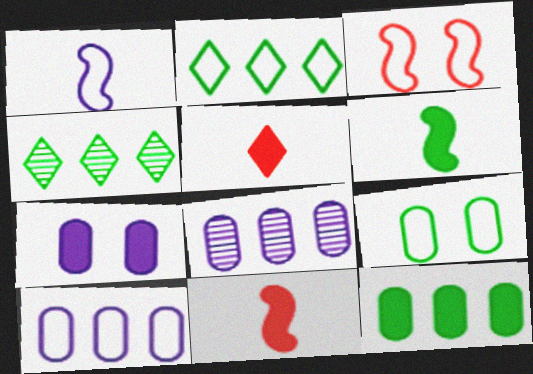[[4, 6, 9]]